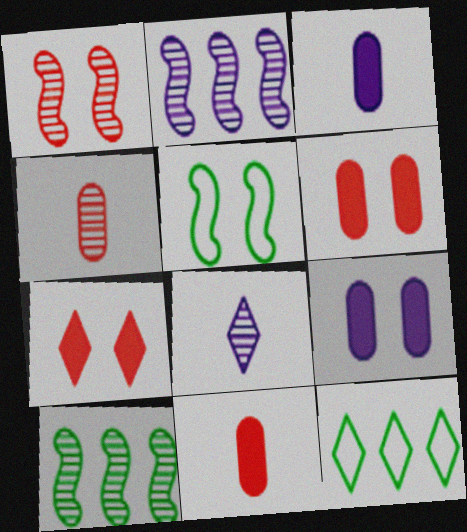[[1, 3, 12], 
[7, 8, 12]]